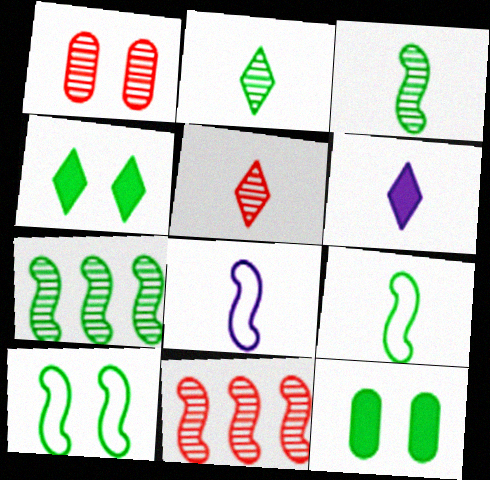[[1, 5, 11]]